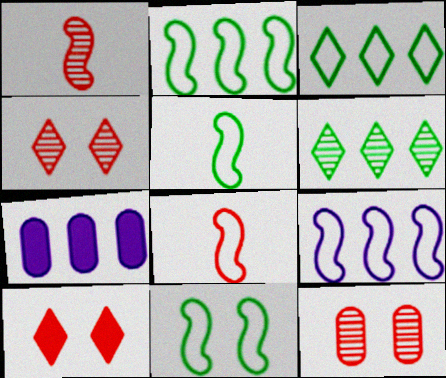[[2, 5, 11], 
[4, 5, 7], 
[8, 9, 11]]